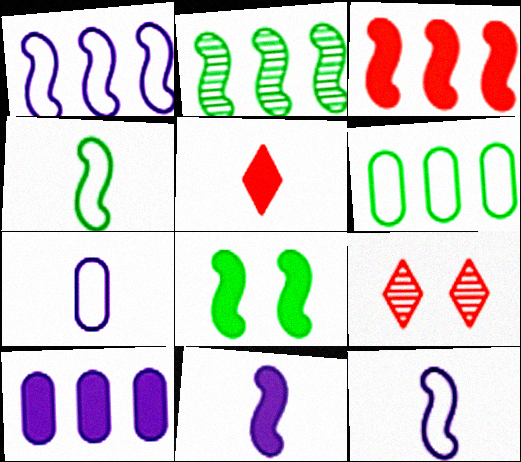[[1, 2, 3], 
[2, 4, 8], 
[3, 8, 11], 
[4, 9, 10], 
[5, 8, 10], 
[6, 9, 11]]